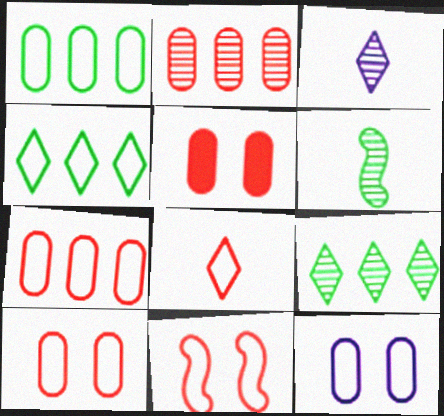[[7, 8, 11]]